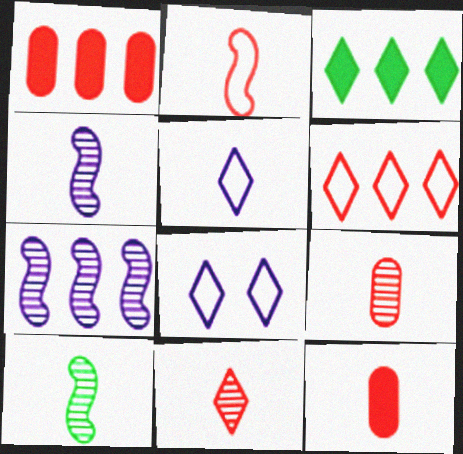[[1, 8, 10], 
[2, 11, 12], 
[3, 8, 11], 
[5, 10, 12]]